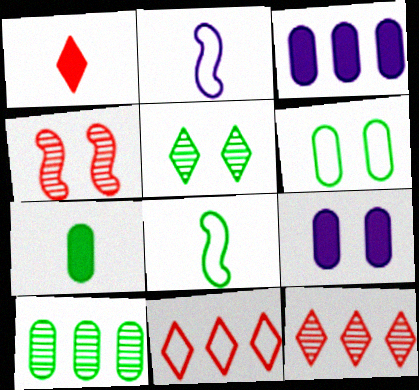[[2, 6, 11], 
[6, 7, 10], 
[8, 9, 12]]